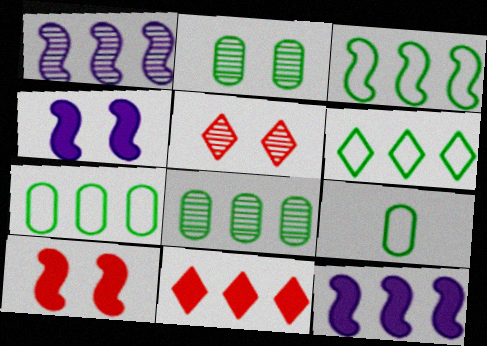[[1, 7, 11], 
[3, 6, 7], 
[5, 9, 12]]